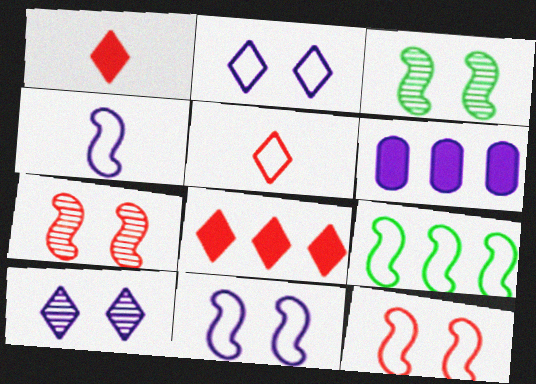[[3, 5, 6], 
[4, 6, 10], 
[4, 9, 12]]